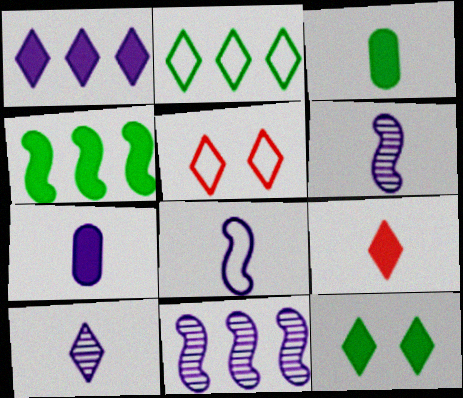[[1, 9, 12], 
[3, 4, 12], 
[3, 5, 11], 
[7, 8, 10]]